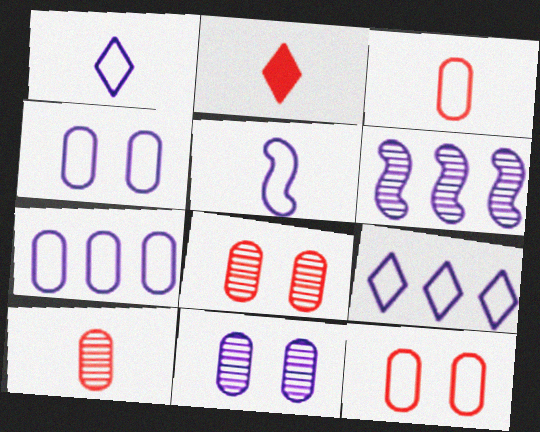[[4, 5, 9]]